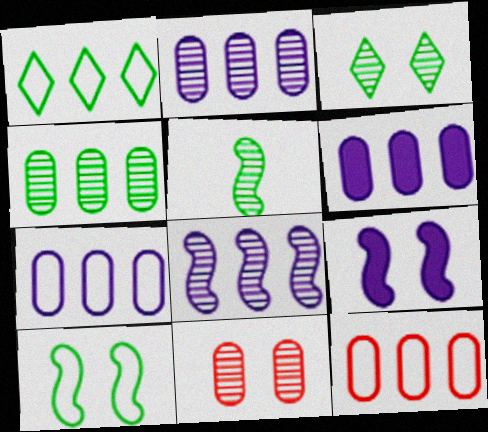[[2, 6, 7], 
[3, 4, 5], 
[4, 6, 12]]